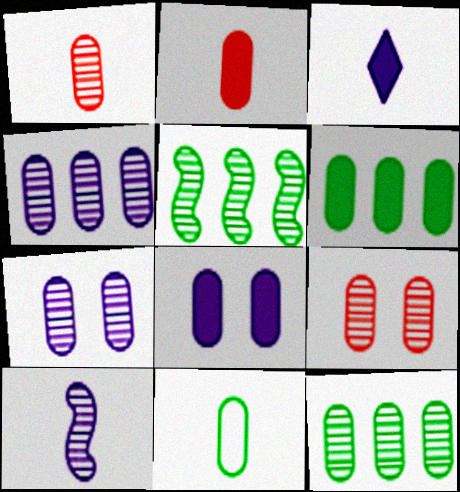[[1, 7, 12], 
[2, 6, 8]]